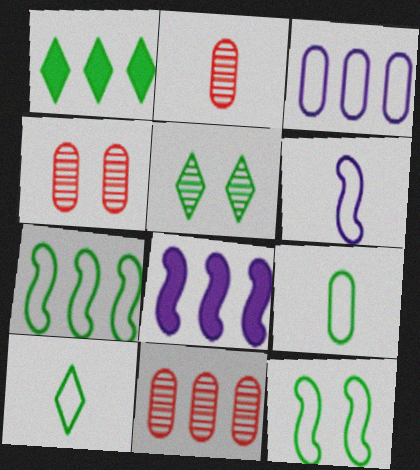[[1, 4, 6], 
[1, 5, 10], 
[2, 4, 11], 
[4, 8, 10]]